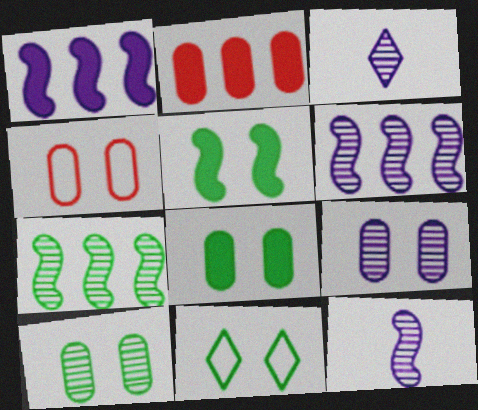[[2, 11, 12], 
[3, 6, 9], 
[4, 8, 9], 
[5, 10, 11]]